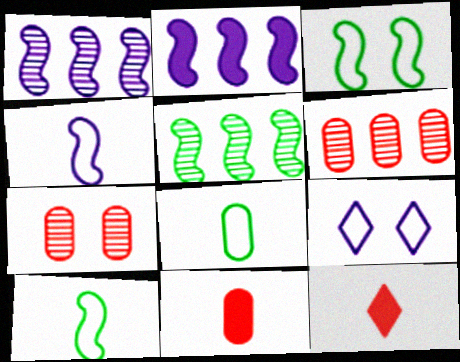[[5, 9, 11]]